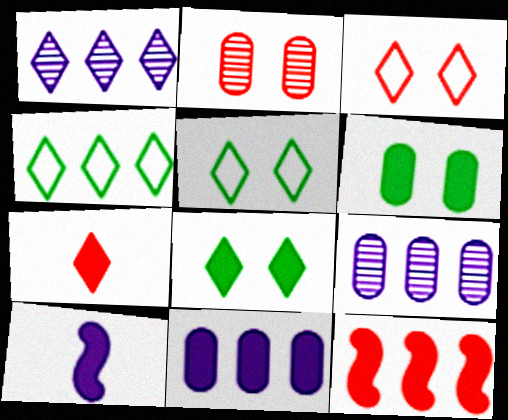[[1, 5, 7], 
[2, 4, 10], 
[4, 9, 12]]